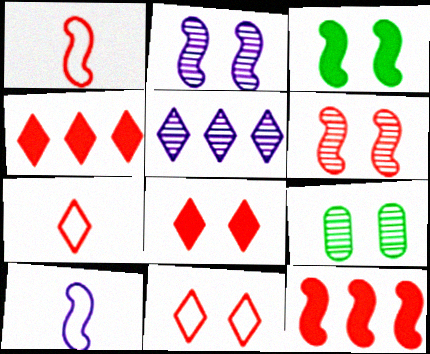[[1, 6, 12], 
[4, 9, 10]]